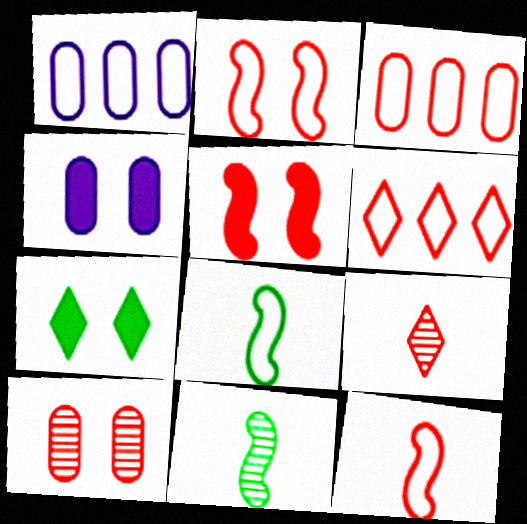[[3, 5, 9], 
[4, 5, 7], 
[4, 6, 11]]